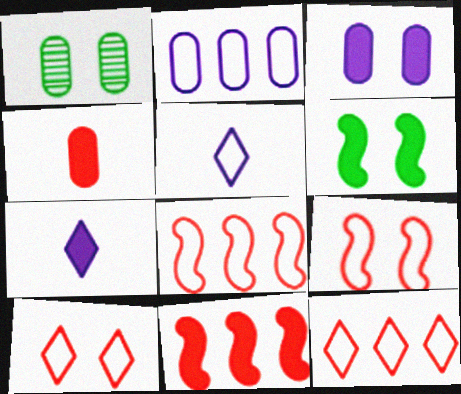[[1, 2, 4], 
[1, 5, 11], 
[1, 7, 8]]